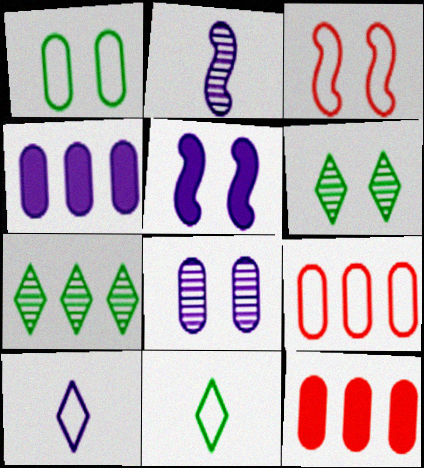[]